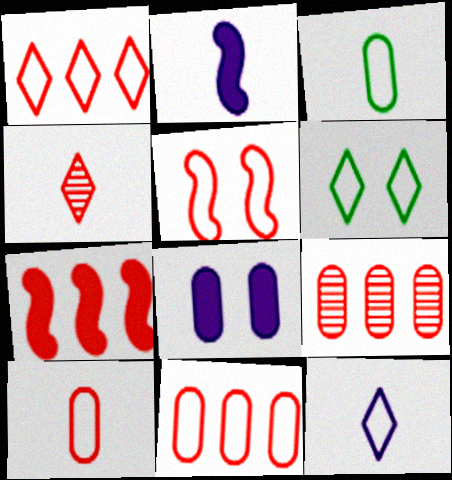[[1, 5, 10], 
[1, 6, 12], 
[1, 7, 9], 
[2, 3, 4], 
[2, 6, 9], 
[3, 8, 9]]